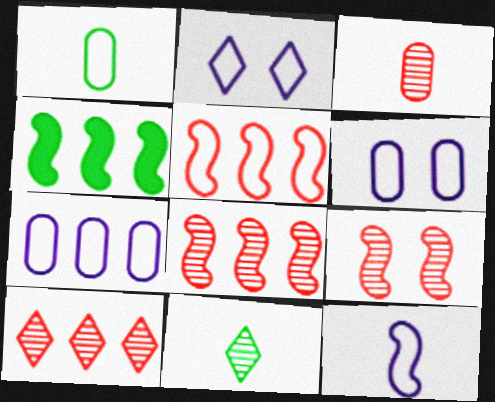[[1, 2, 5], 
[2, 3, 4], 
[2, 7, 12], 
[3, 9, 10], 
[4, 7, 10], 
[4, 9, 12]]